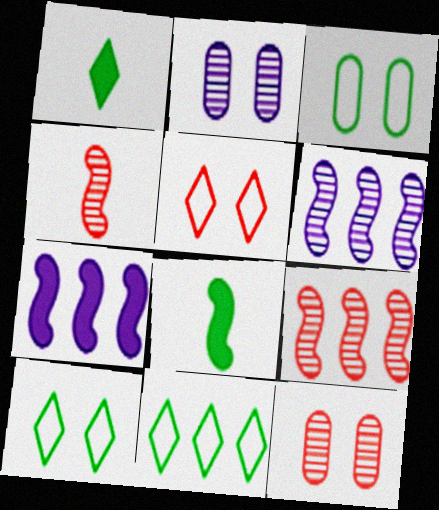[]